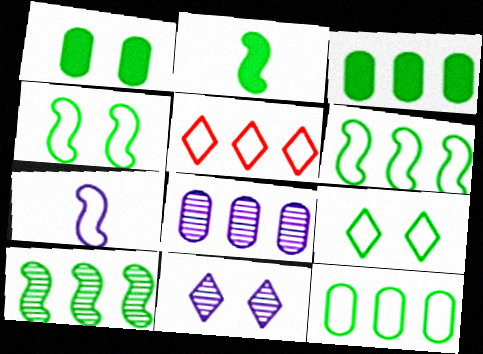[[2, 4, 10]]